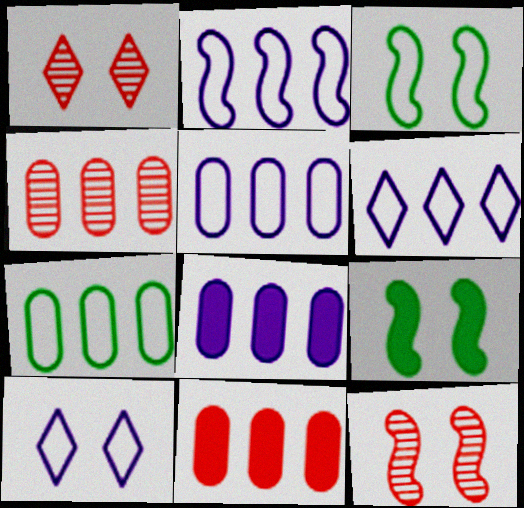[[2, 5, 6], 
[4, 7, 8]]